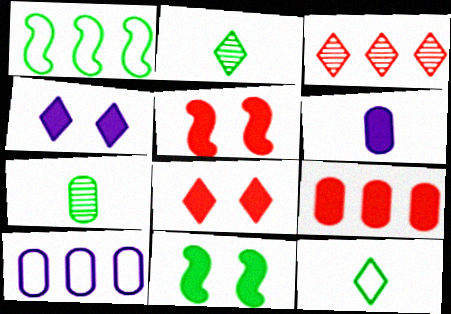[[2, 5, 10], 
[3, 4, 12]]